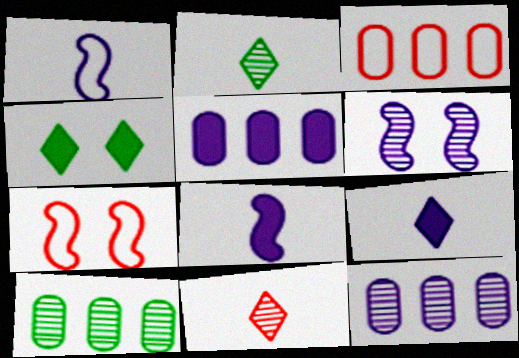[[2, 5, 7], 
[3, 5, 10], 
[6, 10, 11], 
[7, 9, 10]]